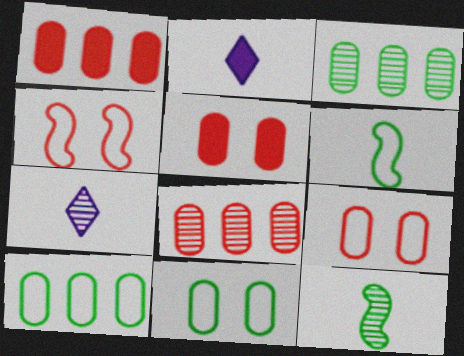[[2, 3, 4]]